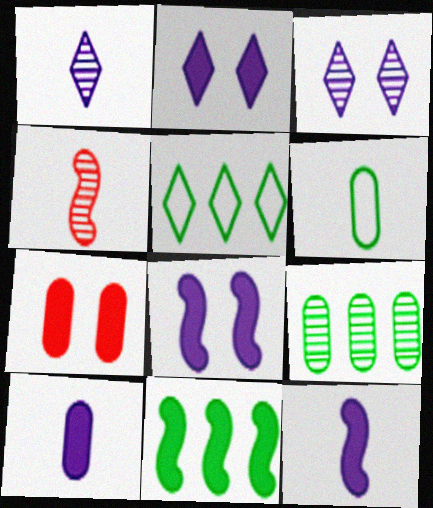[[3, 4, 9], 
[5, 9, 11]]